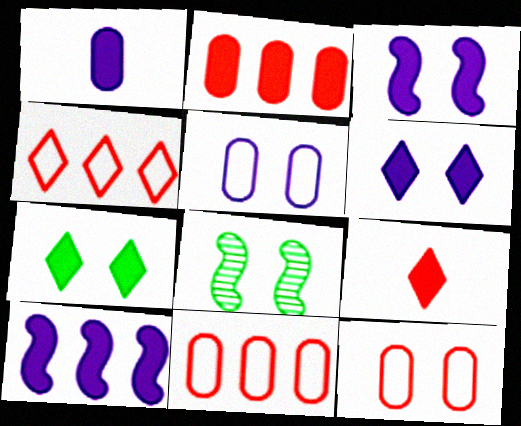[[1, 4, 8], 
[1, 6, 10], 
[6, 8, 12]]